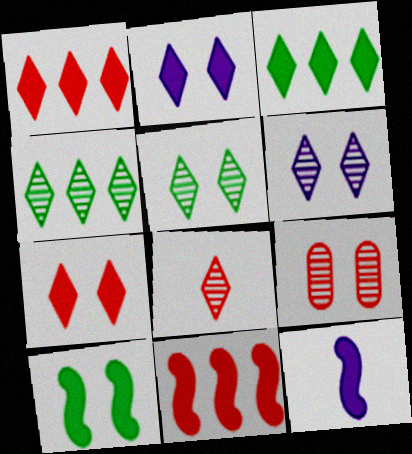[[4, 6, 8], 
[10, 11, 12]]